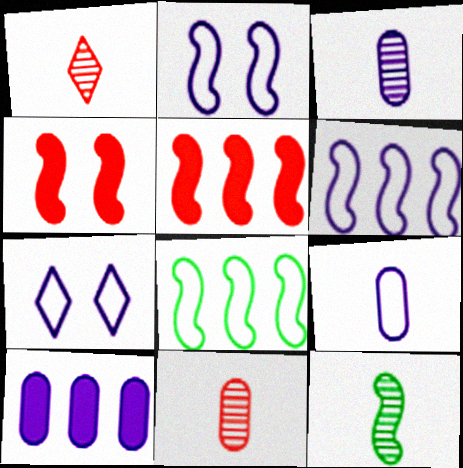[[1, 3, 12], 
[2, 5, 12], 
[4, 6, 12], 
[6, 7, 9]]